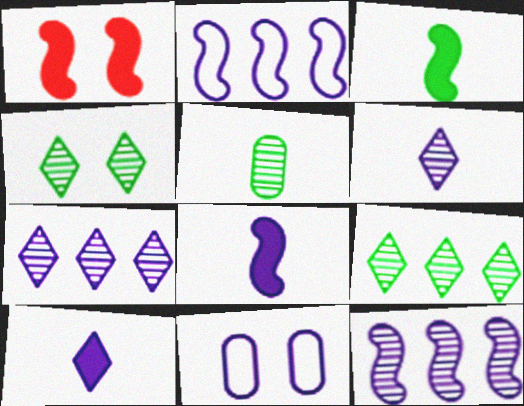[[1, 4, 11], 
[7, 8, 11], 
[10, 11, 12]]